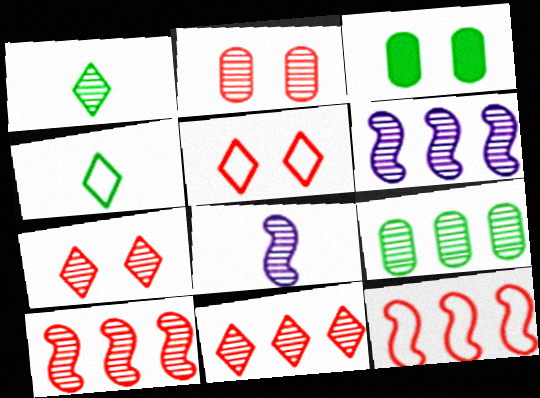[[1, 2, 6], 
[6, 9, 11], 
[7, 8, 9]]